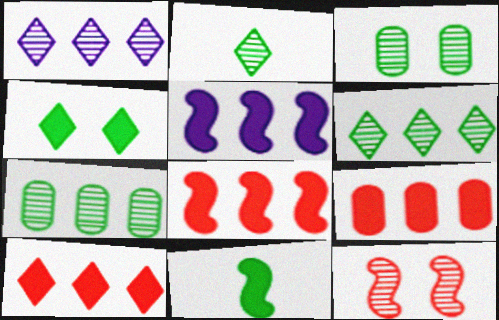[[8, 9, 10]]